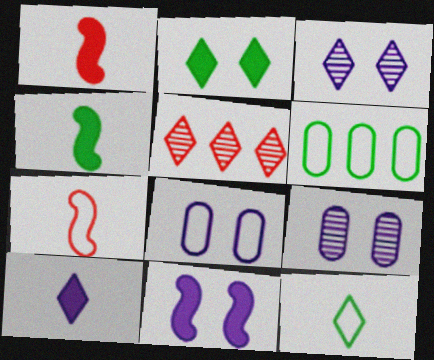[[1, 3, 6], 
[3, 8, 11], 
[4, 5, 8]]